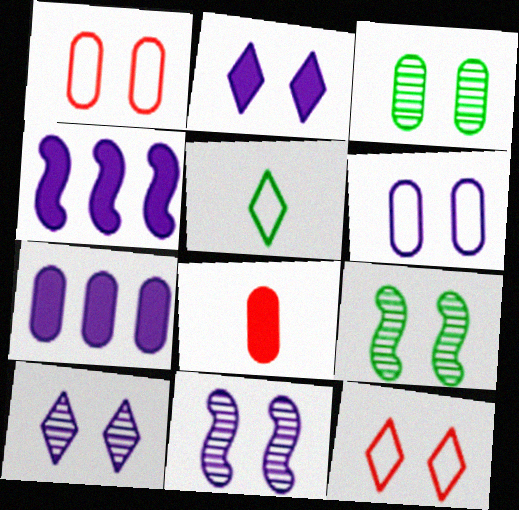[[1, 2, 9], 
[2, 6, 11]]